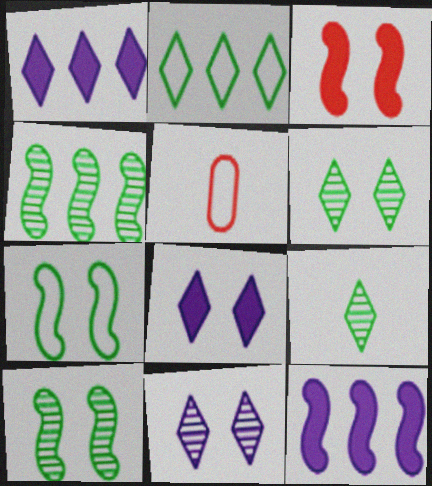[[1, 5, 10], 
[4, 5, 8], 
[5, 6, 12]]